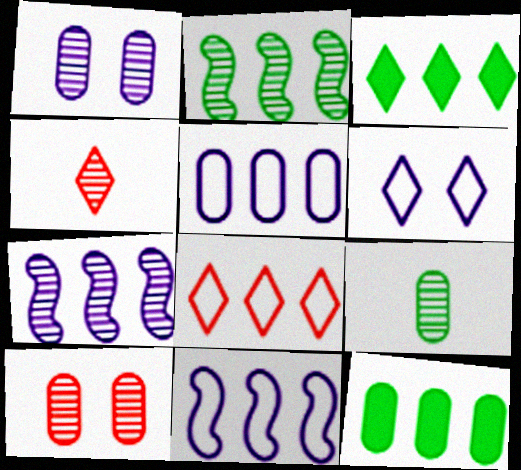[[1, 2, 4], 
[3, 4, 6], 
[7, 8, 12]]